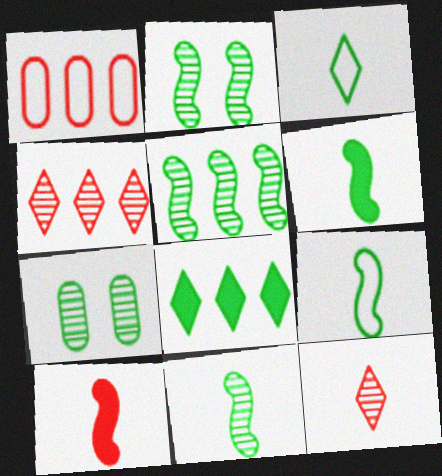[[2, 5, 11], 
[6, 9, 11], 
[7, 8, 9]]